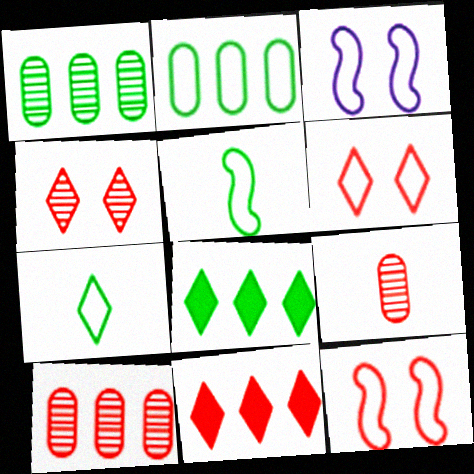[[3, 8, 9], 
[9, 11, 12]]